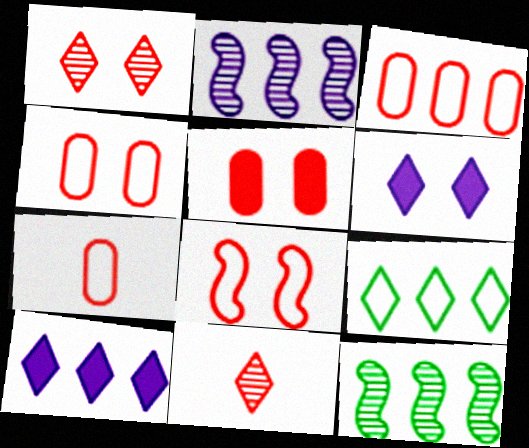[[1, 5, 8], 
[3, 4, 7], 
[3, 10, 12], 
[6, 7, 12], 
[6, 9, 11]]